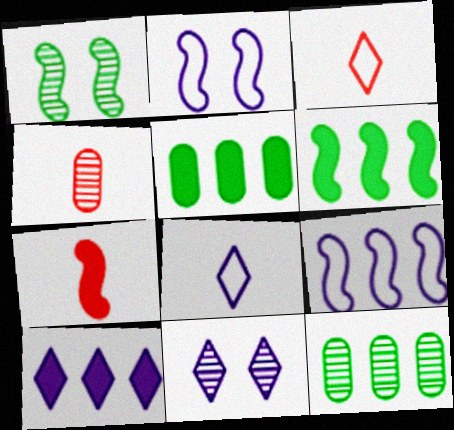[[1, 7, 9], 
[3, 4, 7], 
[8, 10, 11]]